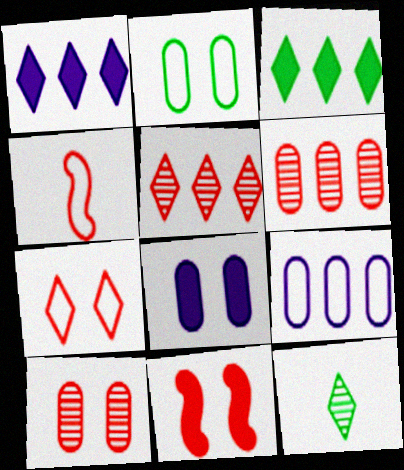[[1, 7, 12], 
[2, 8, 10], 
[7, 10, 11], 
[9, 11, 12]]